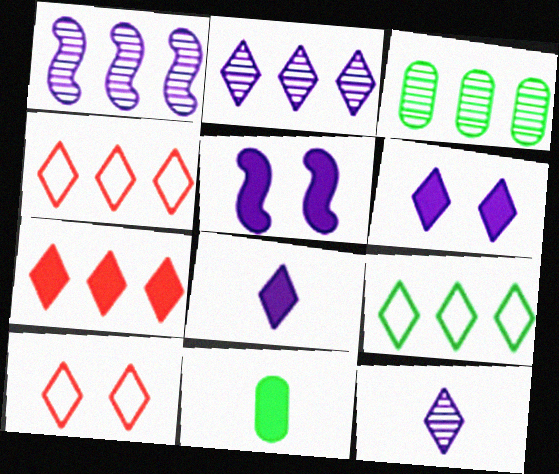[[1, 10, 11], 
[2, 7, 9], 
[5, 7, 11]]